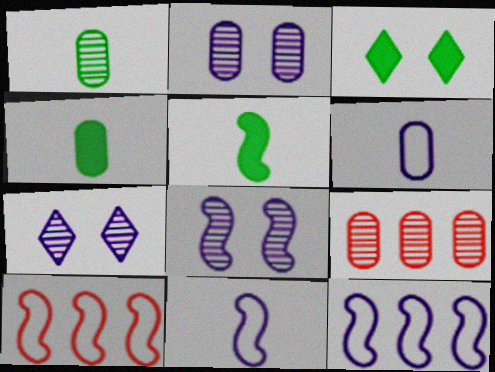[[1, 2, 9], 
[2, 7, 8], 
[3, 9, 11], 
[4, 7, 10], 
[5, 8, 10]]